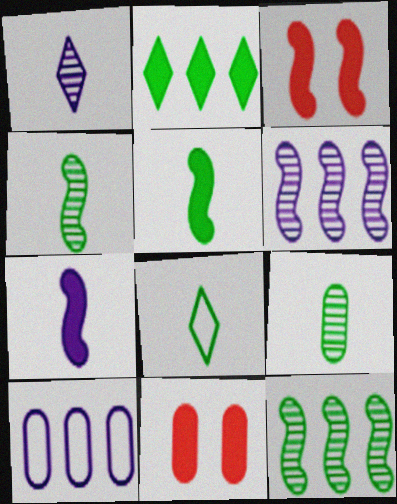[[2, 7, 11], 
[5, 8, 9], 
[6, 8, 11], 
[9, 10, 11]]